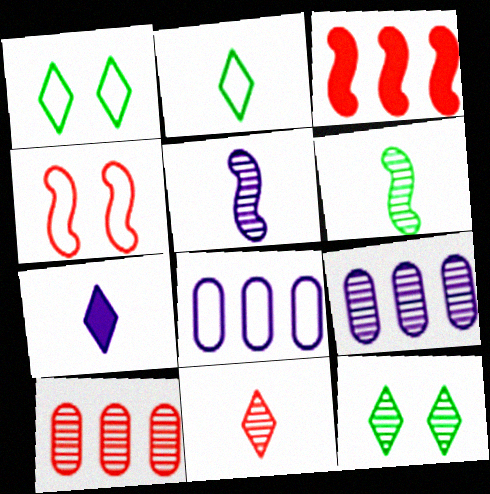[[2, 4, 8], 
[2, 7, 11], 
[5, 10, 12]]